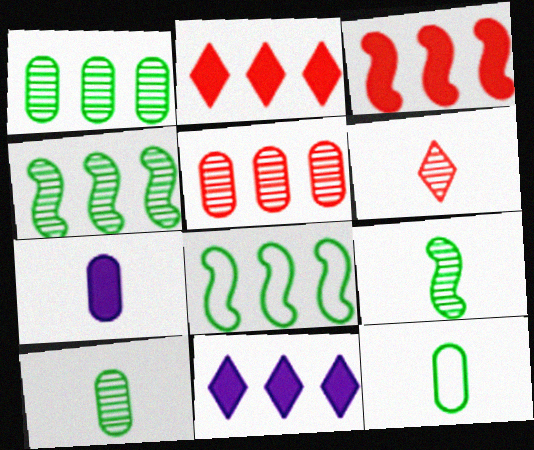[[5, 8, 11]]